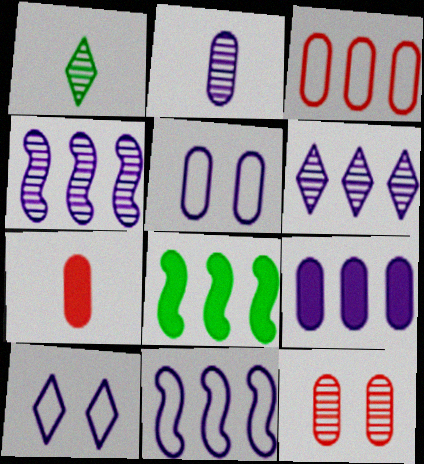[[1, 4, 12], 
[2, 5, 9], 
[3, 6, 8], 
[3, 7, 12], 
[6, 9, 11]]